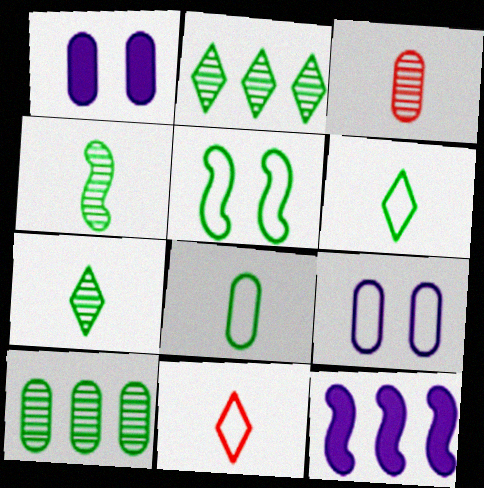[]